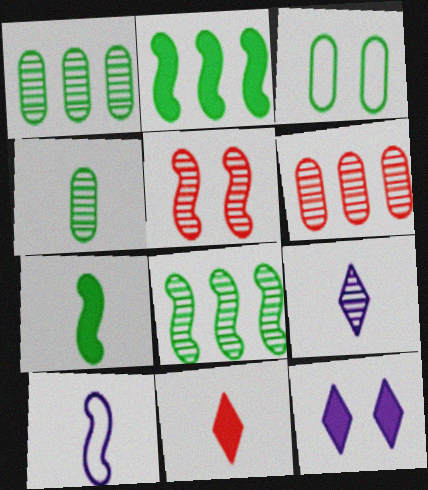[[1, 5, 9], 
[2, 5, 10], 
[3, 5, 12], 
[4, 10, 11]]